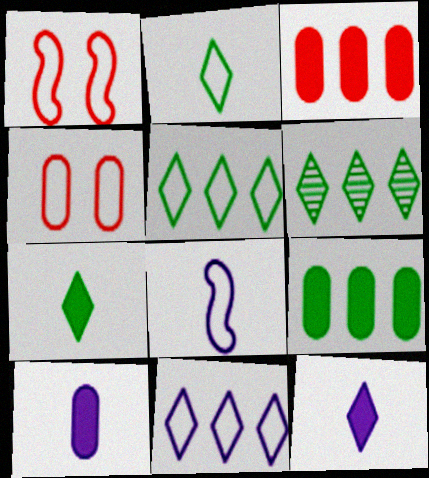[[1, 6, 10], 
[4, 5, 8]]